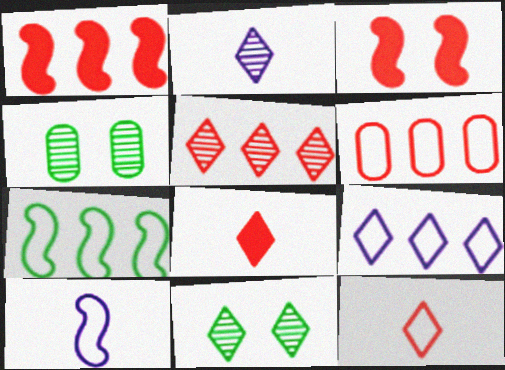[[1, 5, 6], 
[2, 5, 11], 
[6, 7, 9], 
[8, 9, 11]]